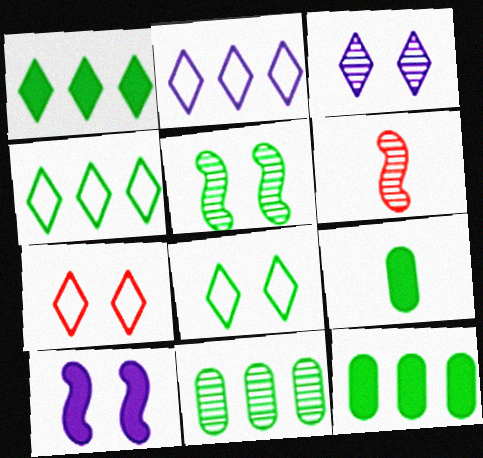[[3, 6, 11], 
[4, 5, 9]]